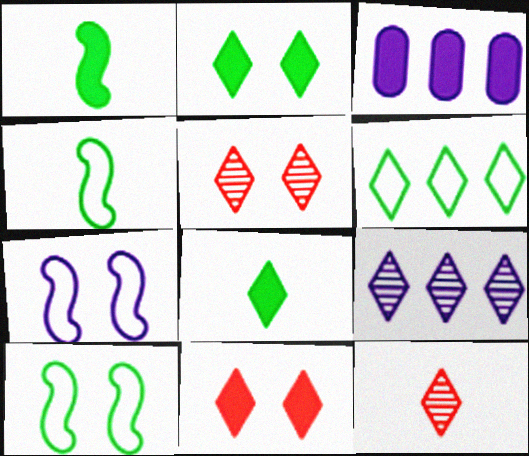[[1, 3, 11], 
[3, 4, 5], 
[3, 10, 12]]